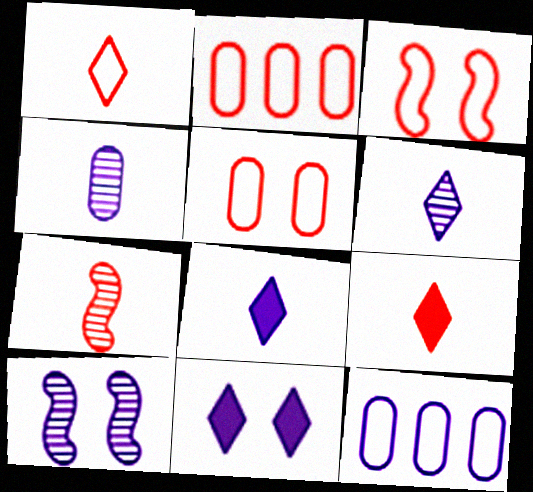[[1, 2, 3], 
[8, 10, 12]]